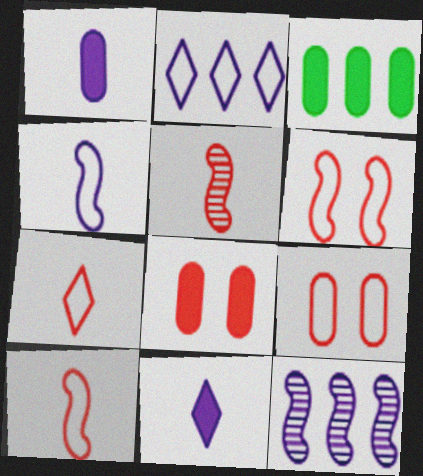[[1, 3, 8]]